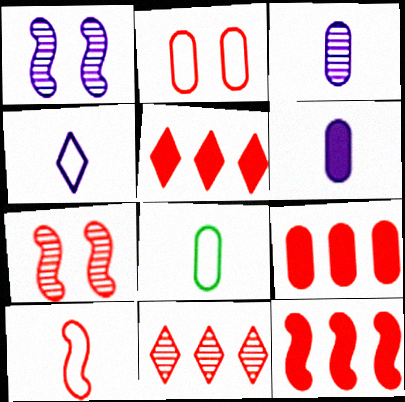[[1, 5, 8], 
[4, 8, 10], 
[5, 9, 12], 
[7, 10, 12]]